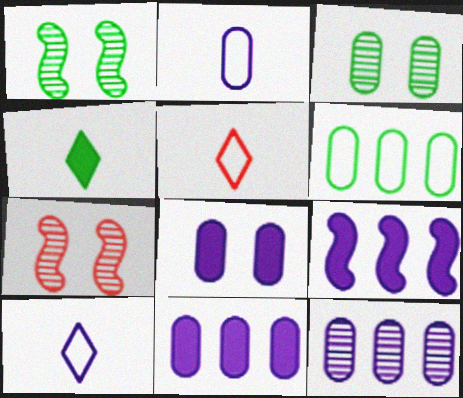[[1, 4, 6], 
[1, 5, 11], 
[2, 8, 12], 
[3, 5, 9]]